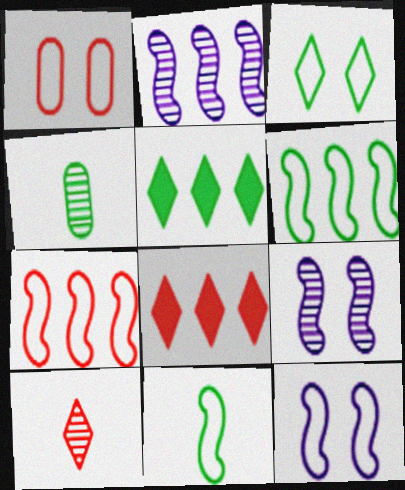[[1, 3, 12], 
[4, 8, 12], 
[7, 11, 12]]